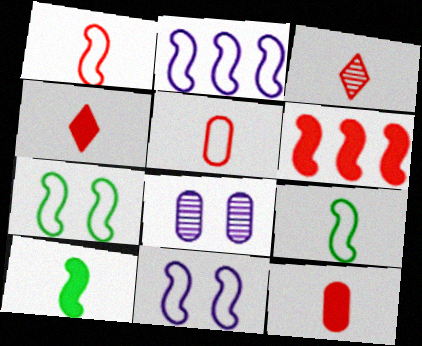[[1, 2, 7], 
[1, 3, 12]]